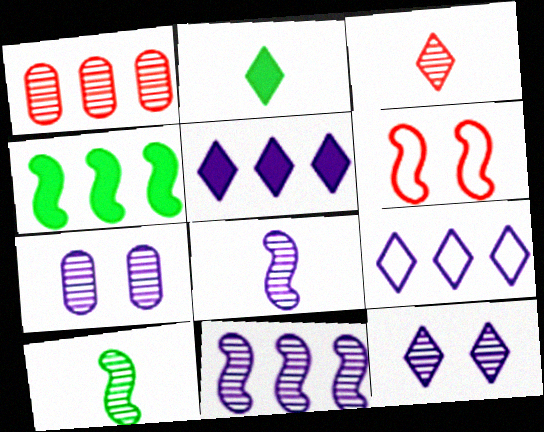[[1, 4, 9], 
[1, 10, 12], 
[4, 6, 8]]